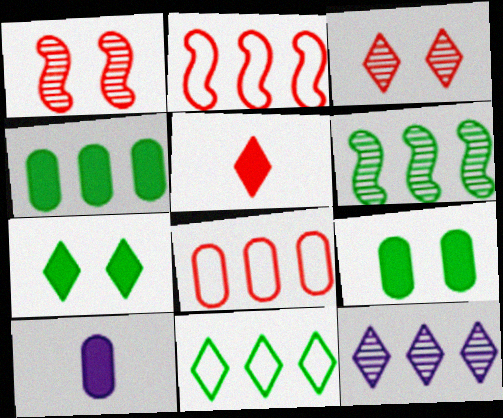[[1, 5, 8], 
[1, 10, 11], 
[2, 4, 12], 
[4, 6, 11]]